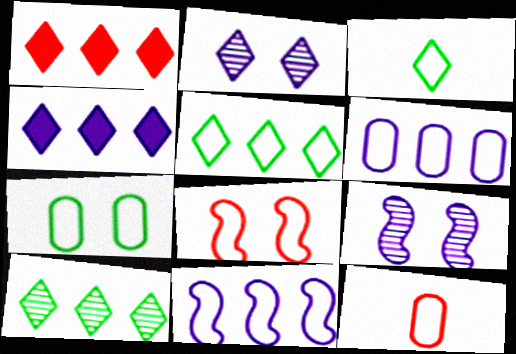[[1, 2, 3], 
[3, 6, 8], 
[6, 7, 12]]